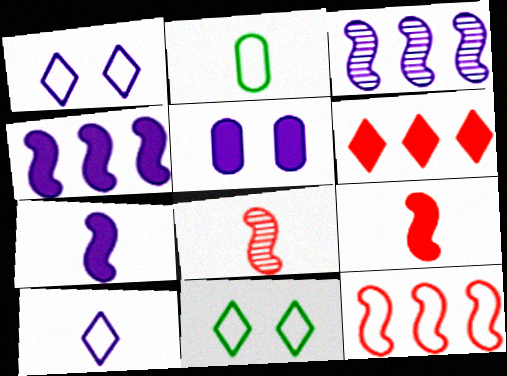[[1, 2, 12], 
[3, 5, 10]]